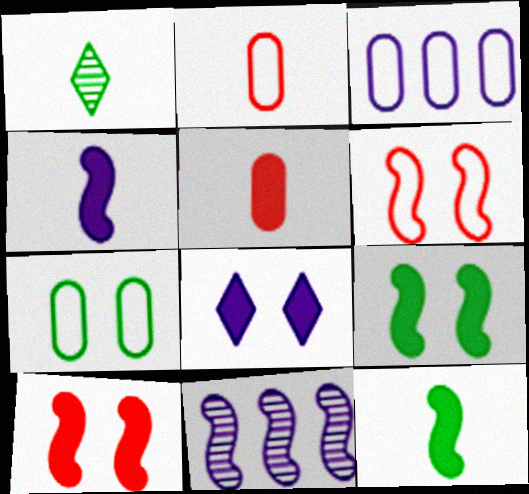[[1, 2, 4], 
[1, 3, 10], 
[2, 3, 7], 
[6, 11, 12]]